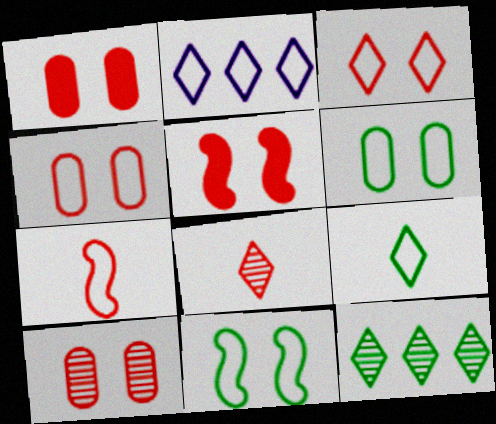[[1, 4, 10], 
[2, 3, 9], 
[2, 6, 7], 
[3, 5, 10]]